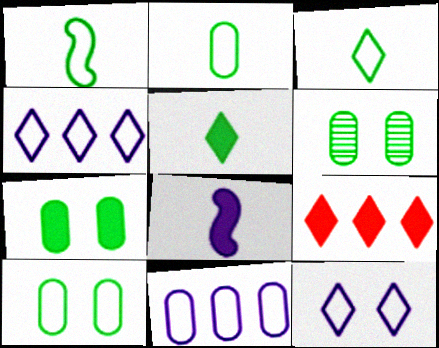[[1, 2, 3], 
[6, 7, 10], 
[7, 8, 9]]